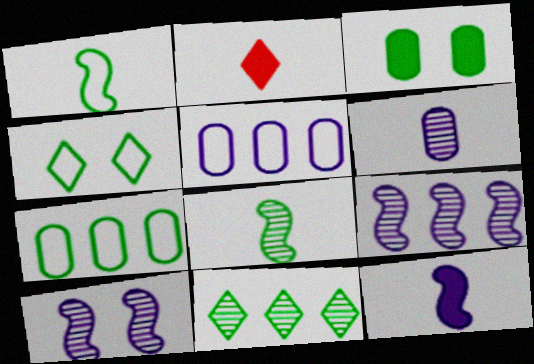[[1, 2, 6], 
[1, 3, 11], 
[1, 4, 7], 
[2, 7, 10]]